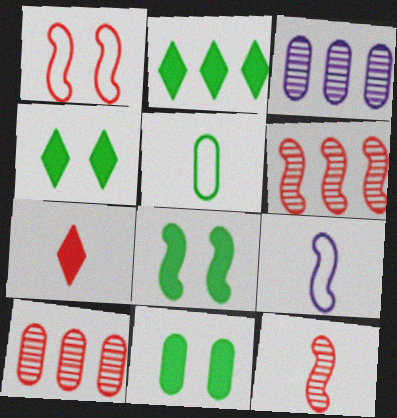[[1, 7, 10], 
[4, 8, 11], 
[4, 9, 10], 
[6, 8, 9]]